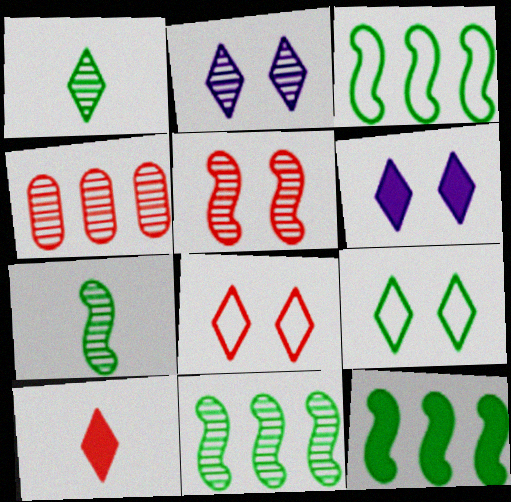[[2, 4, 7], 
[3, 11, 12]]